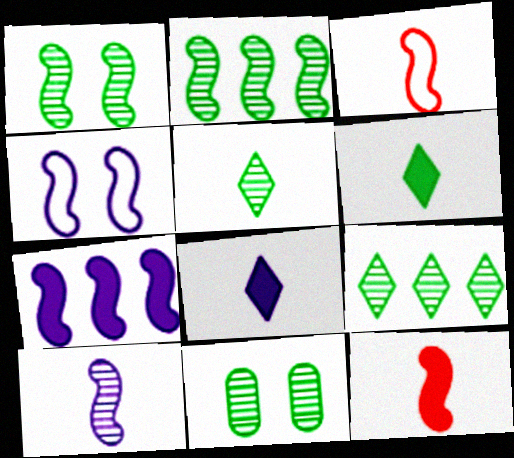[[1, 3, 7], 
[2, 4, 12], 
[2, 5, 11], 
[4, 7, 10]]